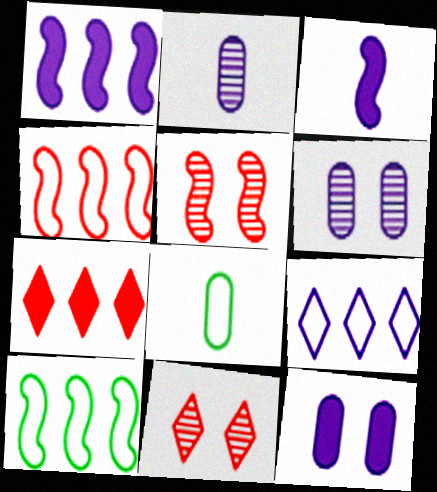[[1, 8, 11], 
[3, 5, 10], 
[3, 6, 9]]